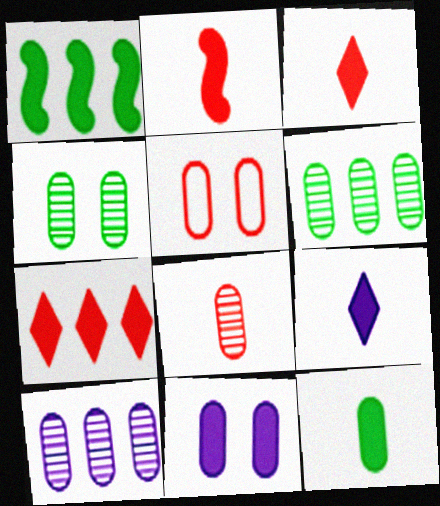[[1, 3, 11], 
[2, 9, 12], 
[4, 5, 11], 
[4, 8, 10], 
[5, 10, 12]]